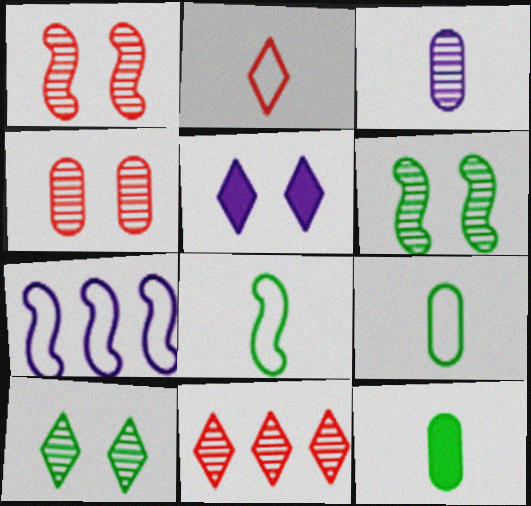[[3, 5, 7], 
[3, 6, 11]]